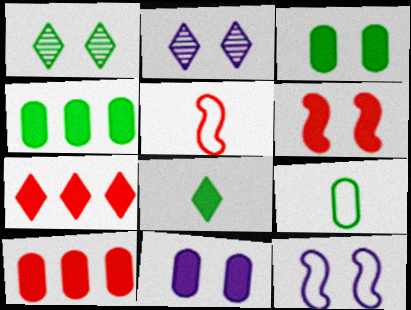[[2, 4, 5], 
[2, 11, 12]]